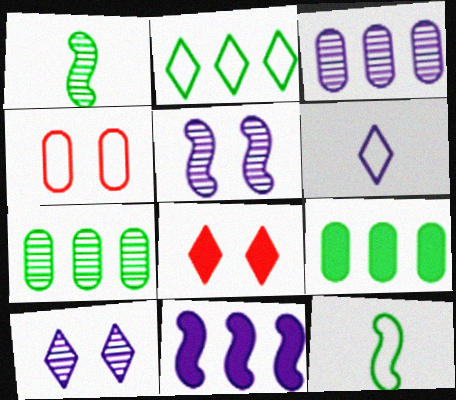[[3, 8, 12]]